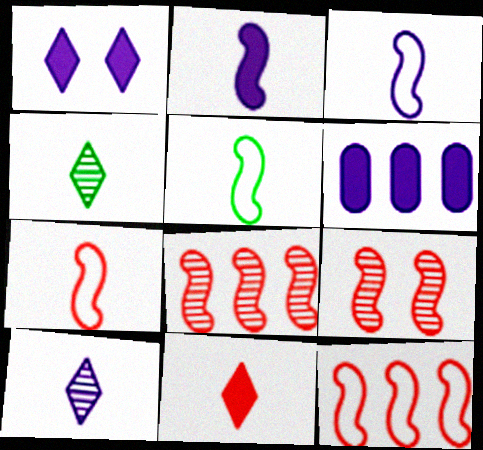[[1, 2, 6], 
[3, 5, 7]]